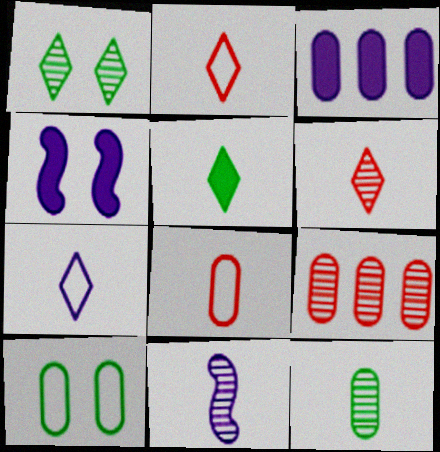[[1, 9, 11], 
[5, 6, 7], 
[5, 8, 11], 
[6, 11, 12]]